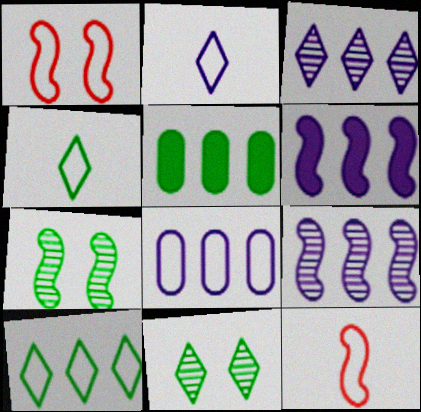[[1, 4, 8], 
[3, 6, 8], 
[4, 5, 7], 
[6, 7, 12]]